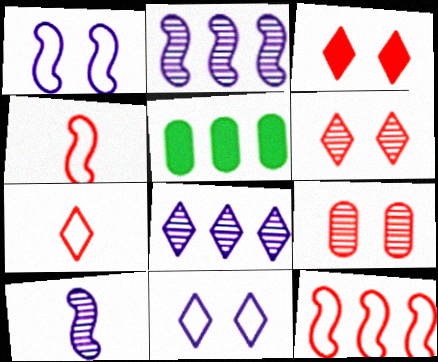[[5, 8, 12]]